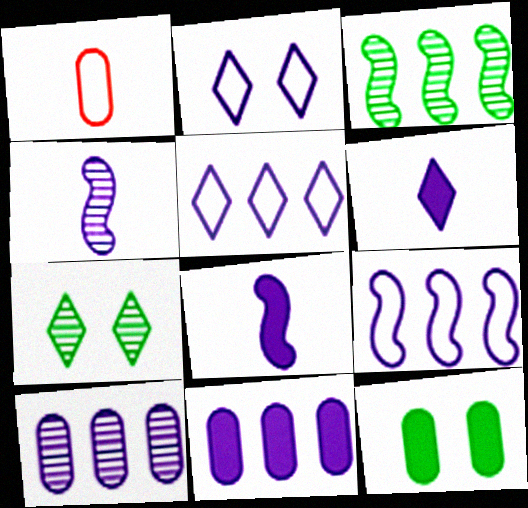[[1, 10, 12], 
[2, 4, 11], 
[2, 8, 10]]